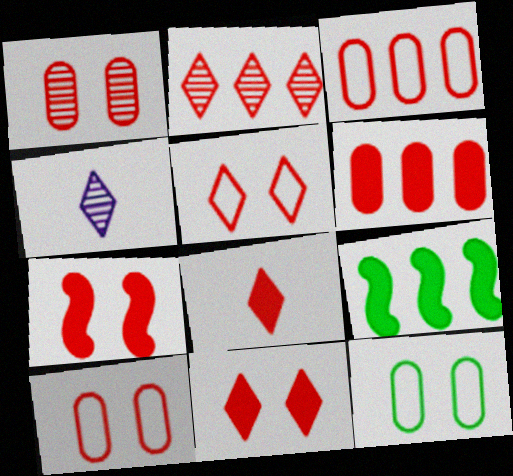[[1, 5, 7], 
[2, 5, 8], 
[4, 9, 10], 
[6, 7, 8]]